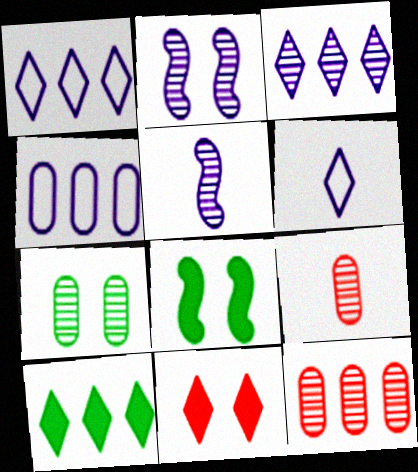[[1, 8, 9], 
[6, 8, 12]]